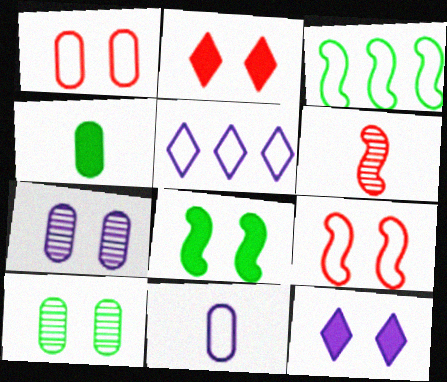[[9, 10, 12]]